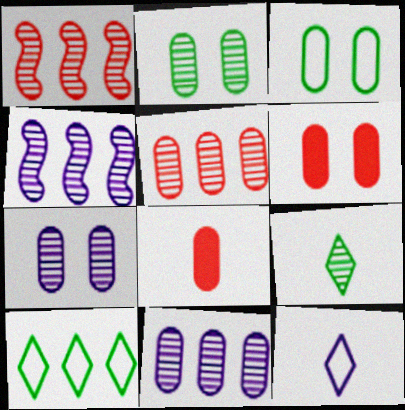[[1, 7, 9], 
[3, 6, 7], 
[3, 8, 11]]